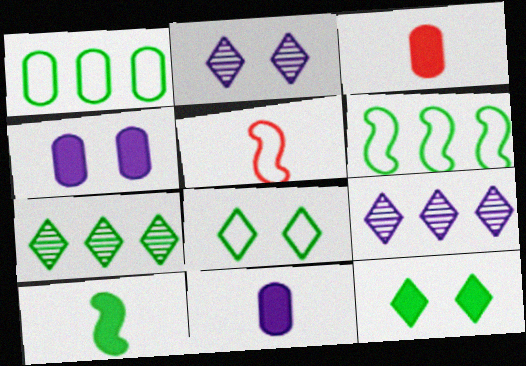[[2, 3, 6], 
[4, 5, 7]]